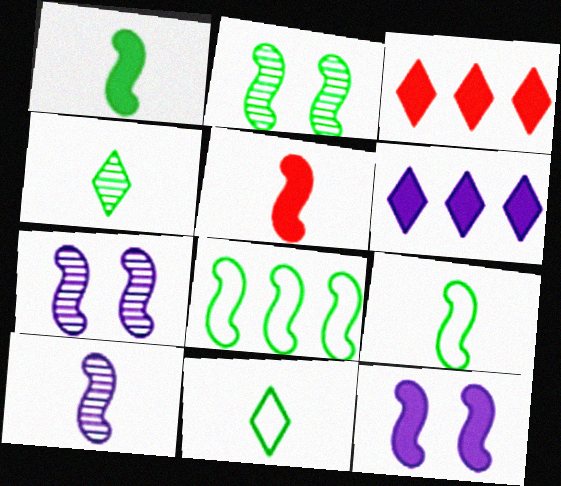[[1, 2, 8], 
[5, 7, 8], 
[5, 9, 10]]